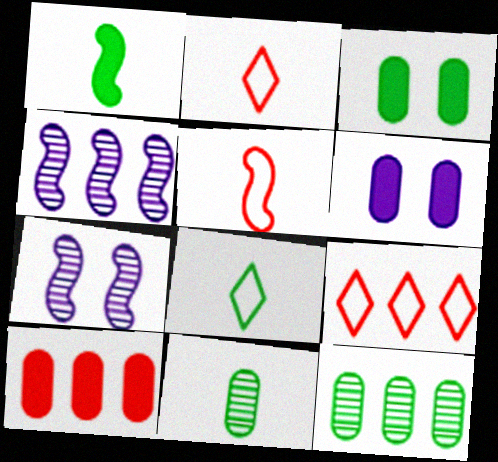[[1, 8, 11], 
[2, 3, 4], 
[7, 8, 10]]